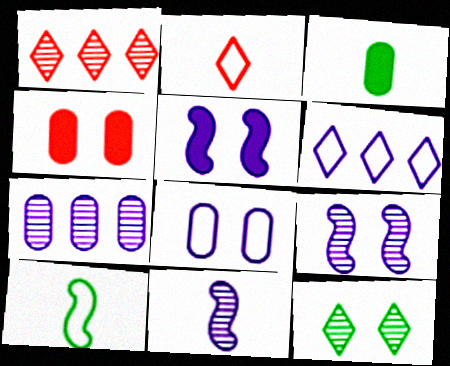[[2, 3, 11]]